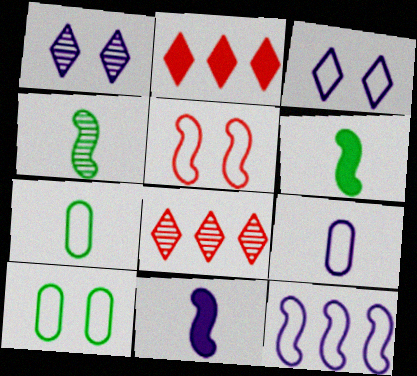[[3, 5, 10], 
[3, 9, 12], 
[8, 10, 11]]